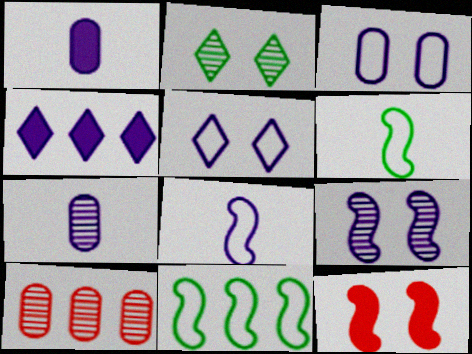[[2, 3, 12], 
[4, 10, 11]]